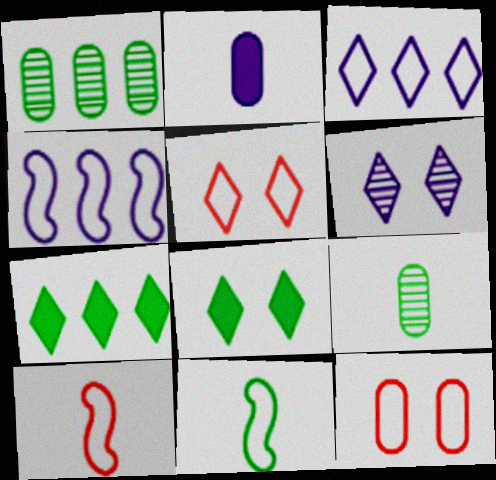[[1, 2, 12], 
[1, 8, 11], 
[2, 4, 6], 
[3, 11, 12], 
[5, 6, 8]]